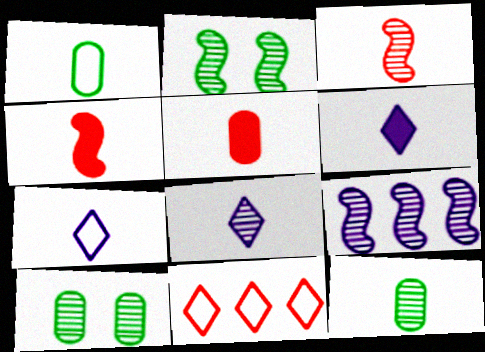[[1, 3, 6], 
[1, 4, 8], 
[2, 3, 9], 
[3, 8, 12], 
[4, 7, 12], 
[6, 7, 8]]